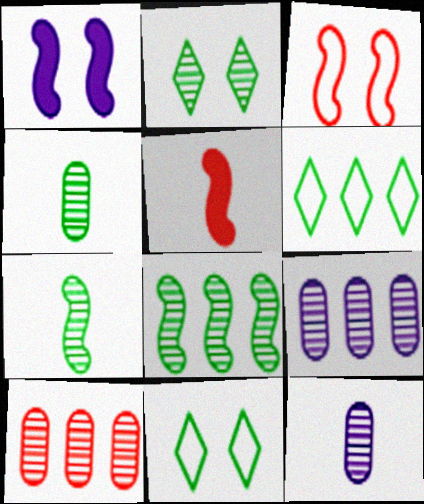[[2, 4, 8], 
[5, 9, 11]]